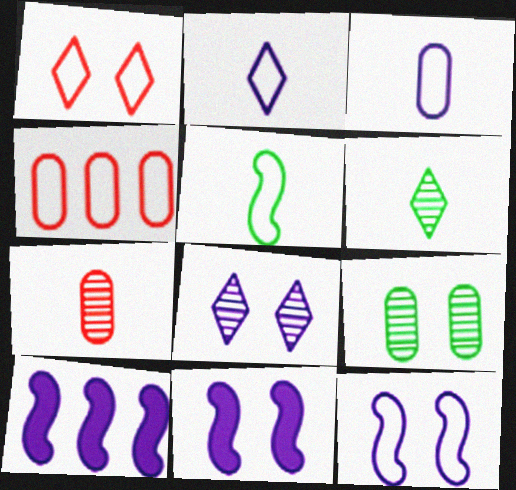[[1, 9, 11], 
[3, 8, 10], 
[4, 6, 11]]